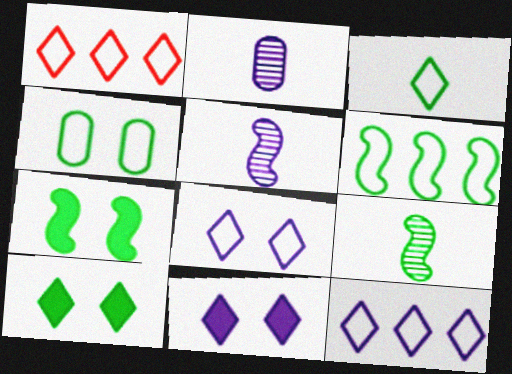[[1, 2, 7], 
[1, 3, 8], 
[3, 4, 6], 
[6, 7, 9]]